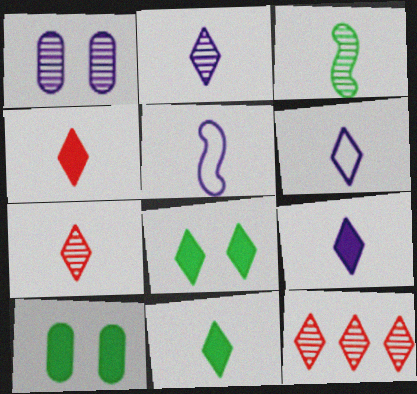[[1, 3, 12], 
[2, 6, 9], 
[4, 9, 11], 
[5, 10, 12], 
[6, 7, 11], 
[6, 8, 12]]